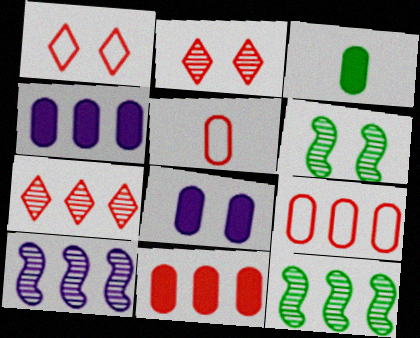[[1, 3, 10], 
[1, 6, 8], 
[3, 8, 11]]